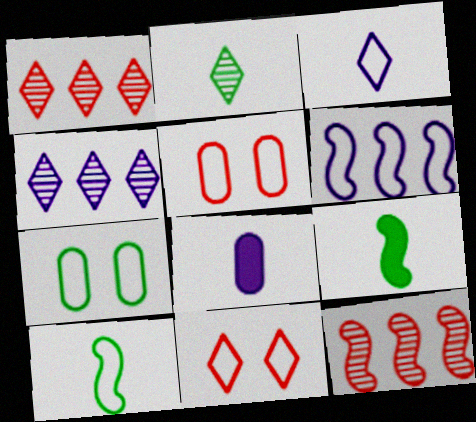[[4, 5, 9]]